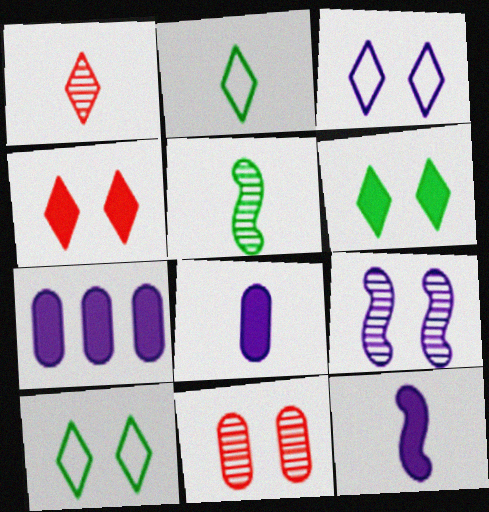[]